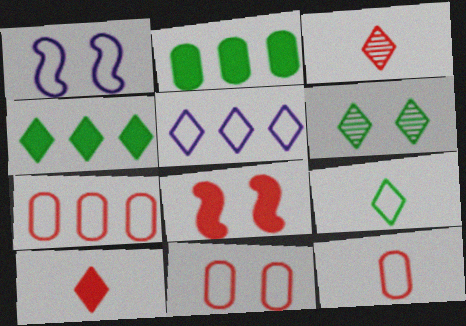[[1, 2, 3], 
[1, 7, 9], 
[3, 7, 8], 
[4, 6, 9], 
[5, 6, 10], 
[7, 11, 12]]